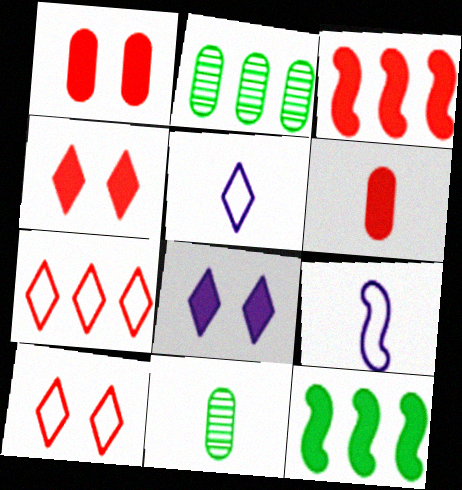[[2, 4, 9], 
[3, 4, 6], 
[6, 8, 12]]